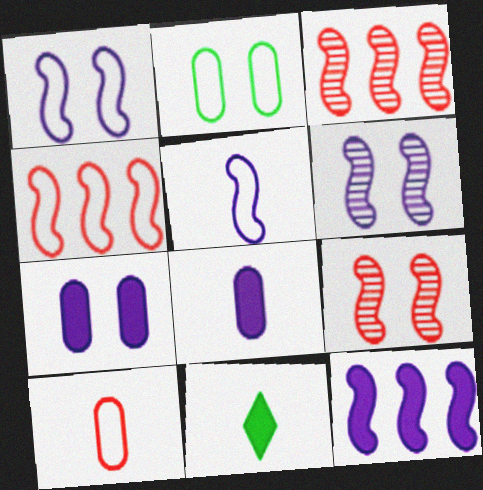[[5, 6, 12]]